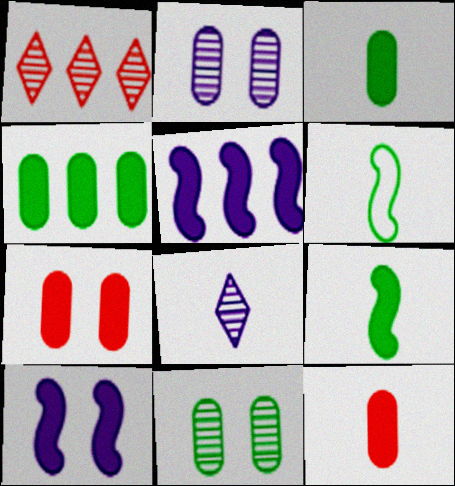[[6, 8, 12]]